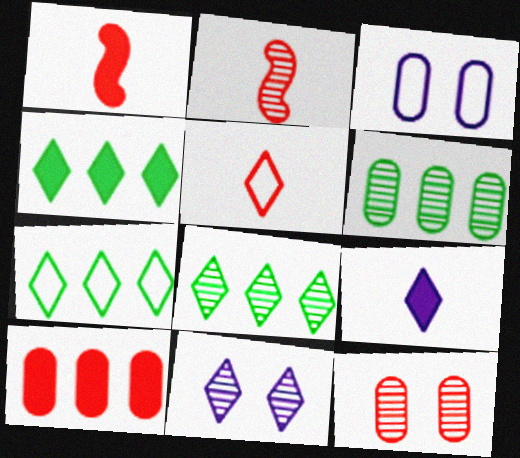[[1, 3, 8], 
[2, 3, 4], 
[2, 6, 11], 
[4, 5, 11], 
[4, 7, 8]]